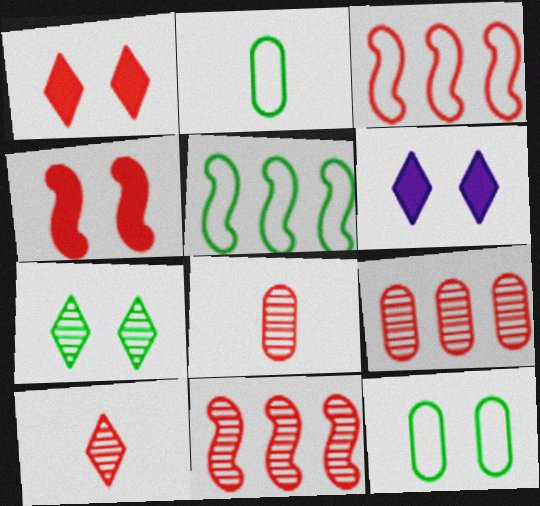[[1, 3, 8], 
[2, 6, 11], 
[5, 6, 8]]